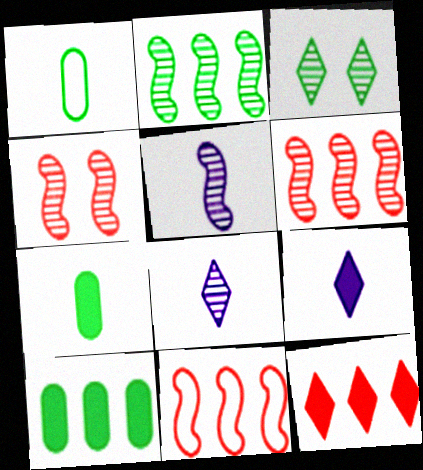[[2, 4, 5]]